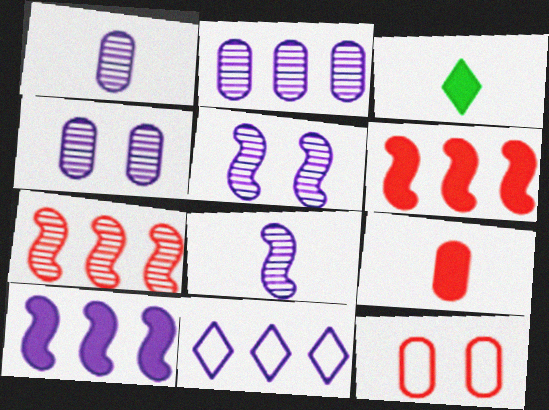[[1, 2, 4], 
[2, 10, 11]]